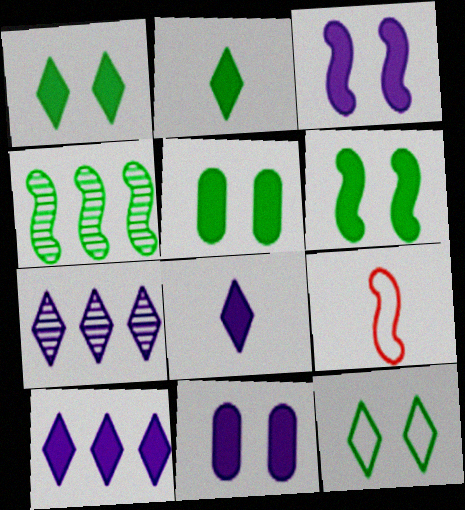[[1, 5, 6], 
[3, 4, 9], 
[5, 7, 9]]